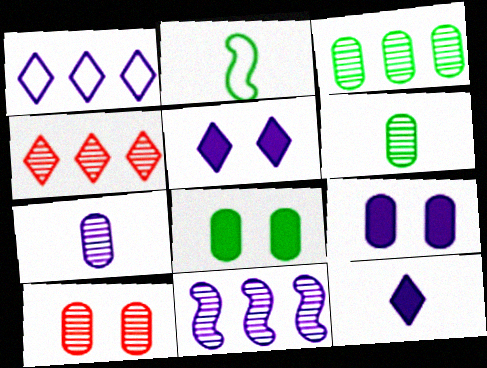[[2, 4, 9], 
[3, 4, 11], 
[3, 7, 10]]